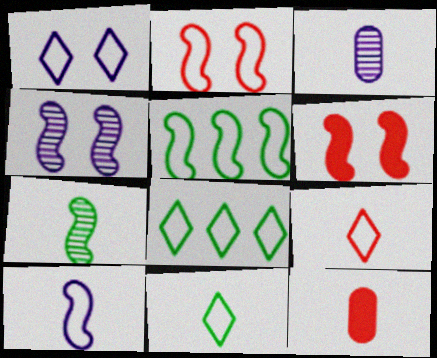[[1, 8, 9], 
[2, 5, 10], 
[3, 6, 8], 
[4, 8, 12]]